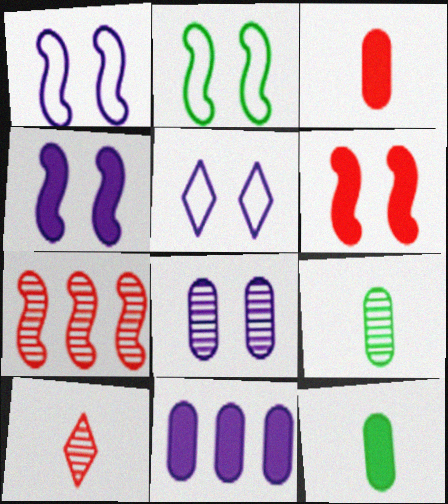[[2, 10, 11], 
[4, 5, 8], 
[5, 7, 12]]